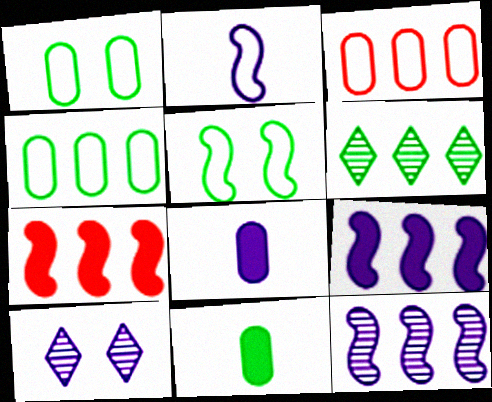[[3, 6, 9], 
[5, 6, 11]]